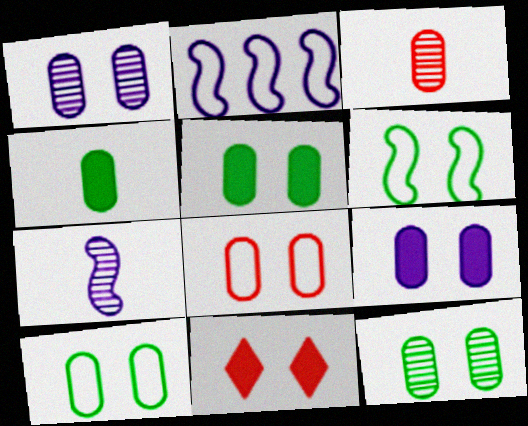[[1, 5, 8], 
[1, 6, 11], 
[5, 10, 12], 
[8, 9, 12]]